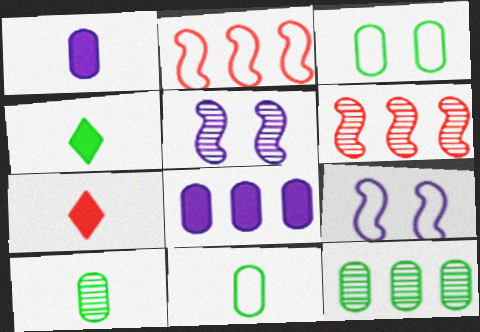[[7, 9, 12]]